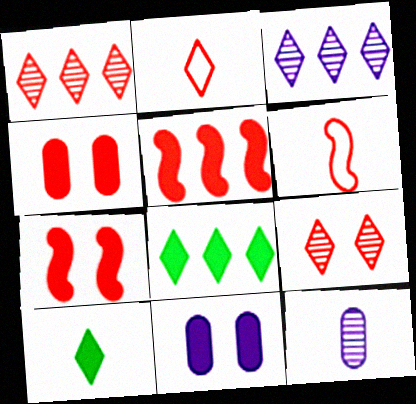[[1, 4, 6], 
[5, 10, 11], 
[6, 10, 12]]